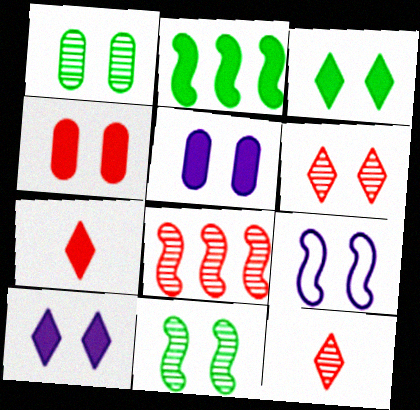[[2, 5, 7]]